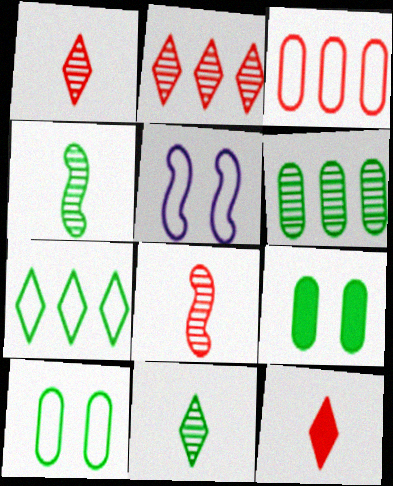[[4, 7, 9], 
[5, 6, 12]]